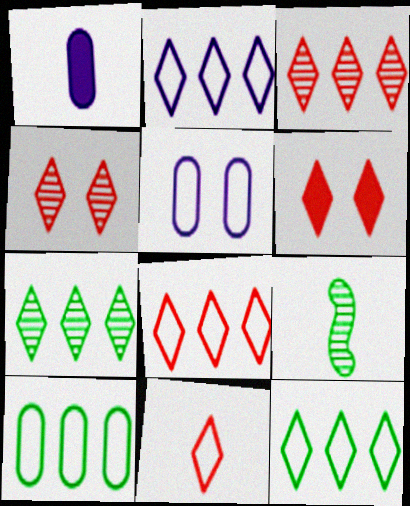[[1, 9, 11], 
[2, 8, 12], 
[3, 6, 11]]